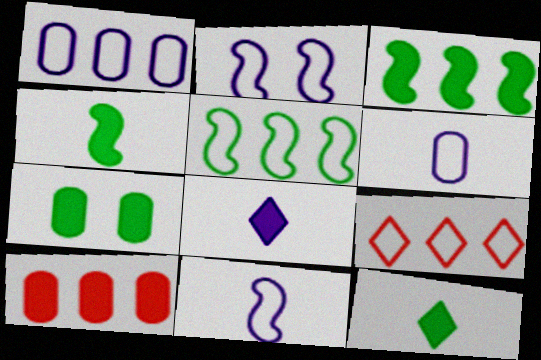[[1, 5, 9], 
[3, 7, 12]]